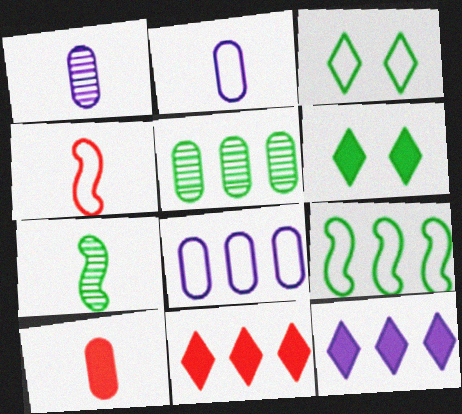[[3, 4, 8]]